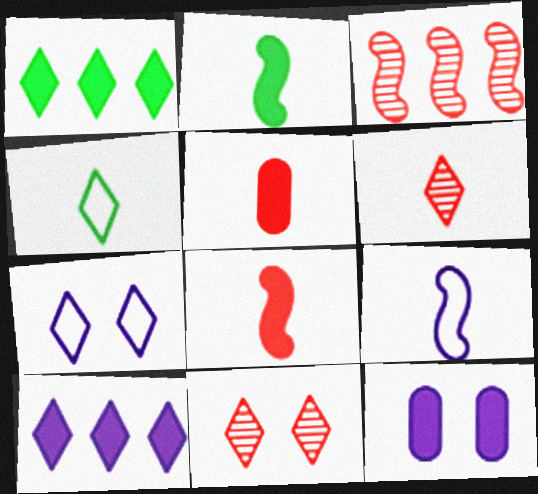[[1, 6, 7], 
[1, 8, 12], 
[3, 4, 12], 
[4, 10, 11]]